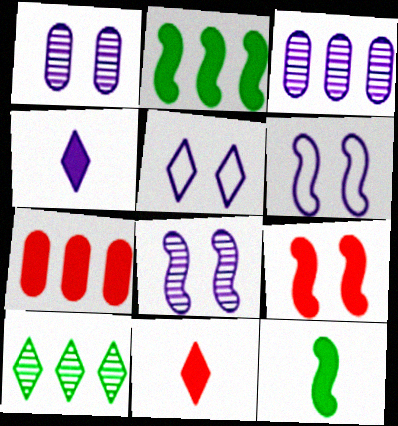[[3, 4, 6], 
[5, 10, 11], 
[7, 9, 11]]